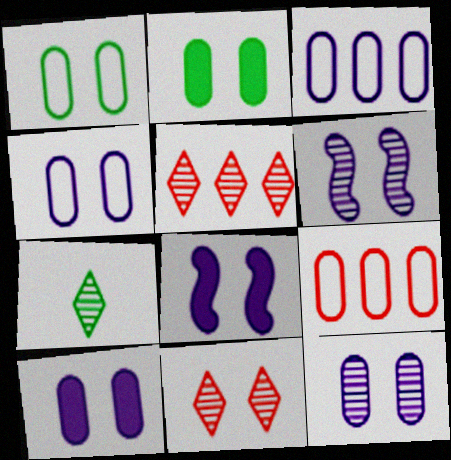[[1, 8, 11], 
[4, 10, 12], 
[7, 8, 9]]